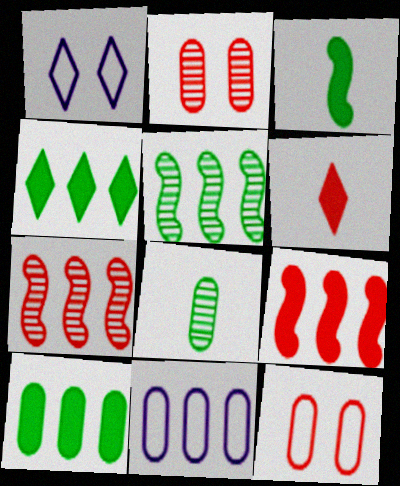[[1, 8, 9], 
[4, 7, 11], 
[6, 7, 12]]